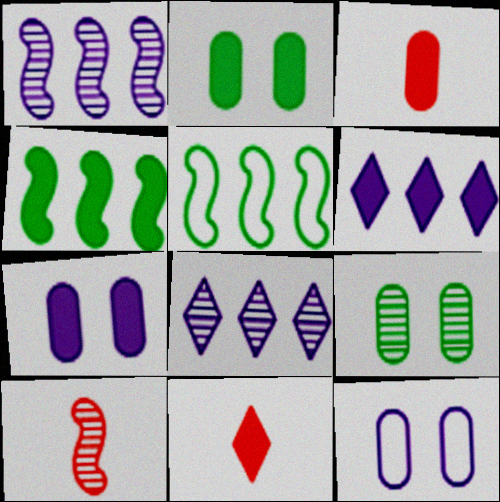[[4, 7, 11], 
[8, 9, 10]]